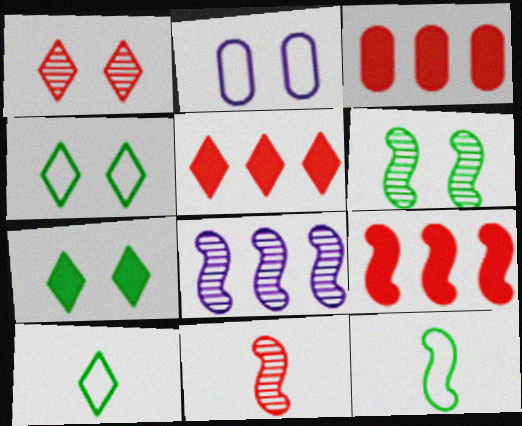[[3, 5, 9], 
[6, 8, 11]]